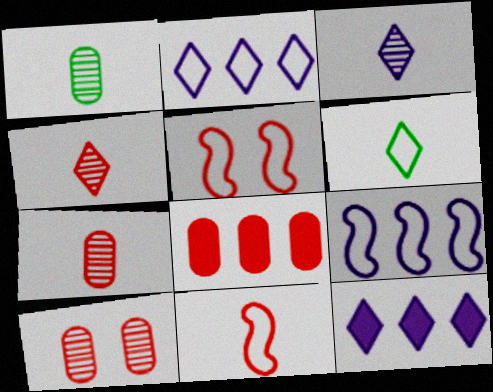[[1, 5, 12], 
[4, 5, 8]]